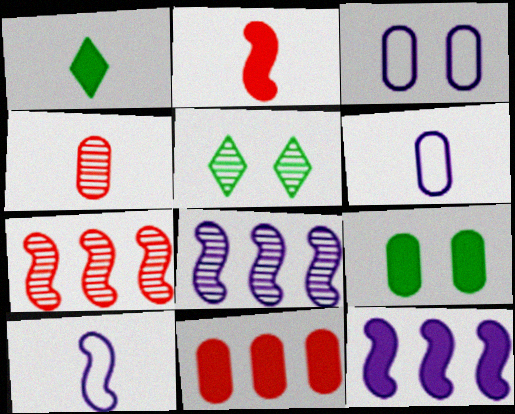[[1, 3, 7], 
[1, 4, 10], 
[4, 5, 8], 
[5, 10, 11]]